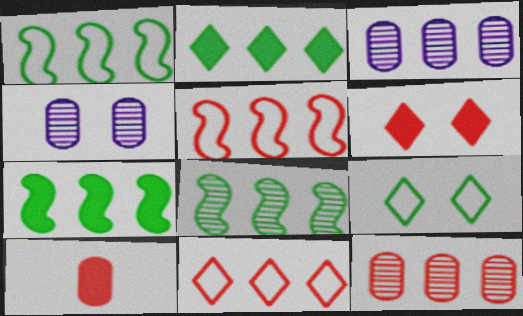[[1, 7, 8], 
[2, 3, 5], 
[3, 7, 11]]